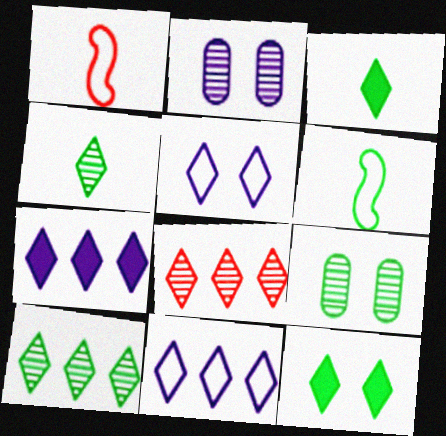[[1, 7, 9], 
[3, 5, 8]]